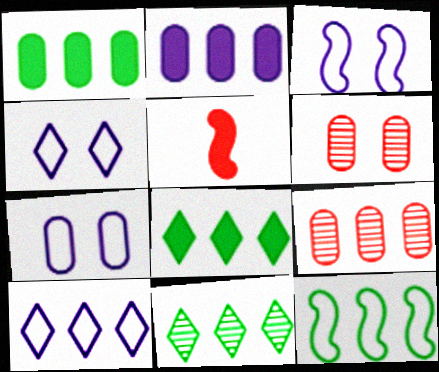[[1, 11, 12], 
[3, 4, 7], 
[5, 7, 11]]